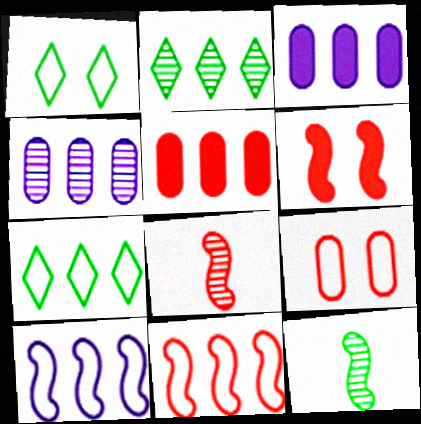[[1, 3, 8], 
[2, 3, 11], 
[2, 5, 10], 
[6, 8, 11], 
[6, 10, 12]]